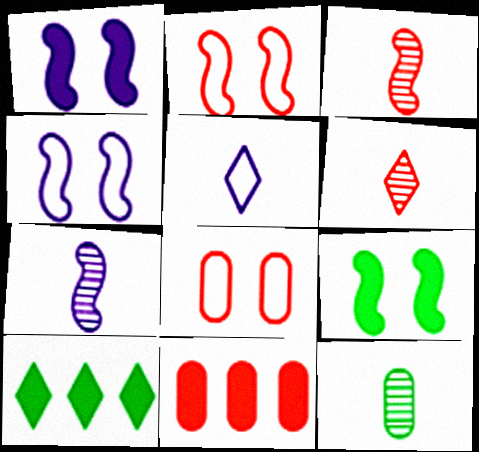[[2, 6, 11], 
[6, 7, 12], 
[7, 8, 10]]